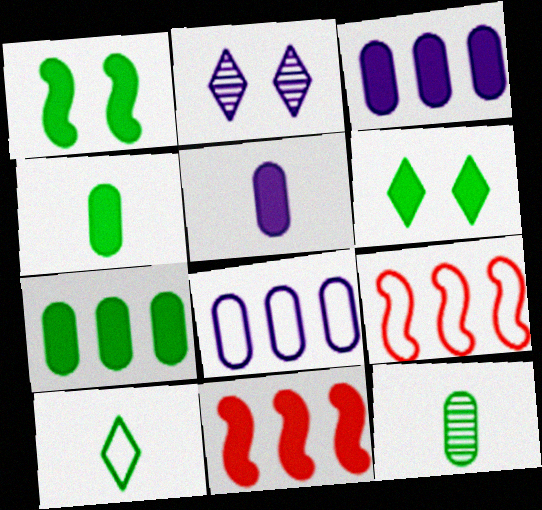[[2, 4, 9], 
[5, 6, 11]]